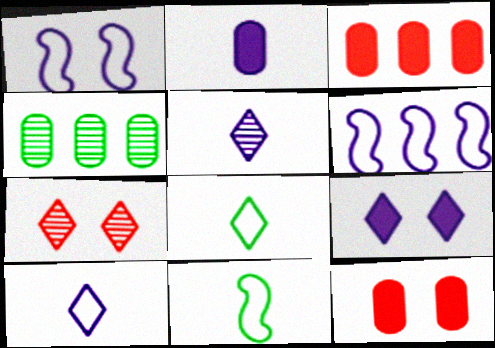[]